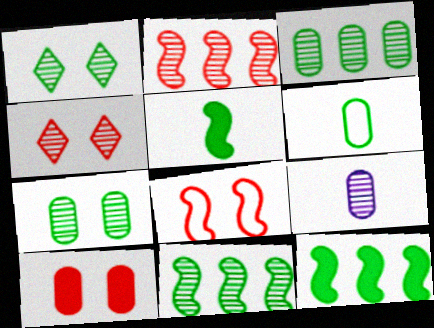[[1, 2, 9], 
[1, 6, 12], 
[4, 8, 10], 
[4, 9, 11]]